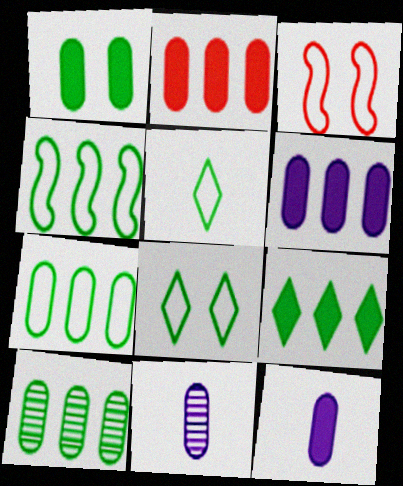[[1, 2, 12], 
[3, 9, 11], 
[4, 9, 10]]